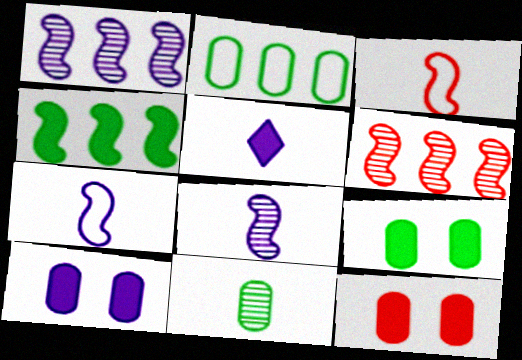[[2, 9, 11], 
[3, 5, 11], 
[4, 5, 12], 
[9, 10, 12]]